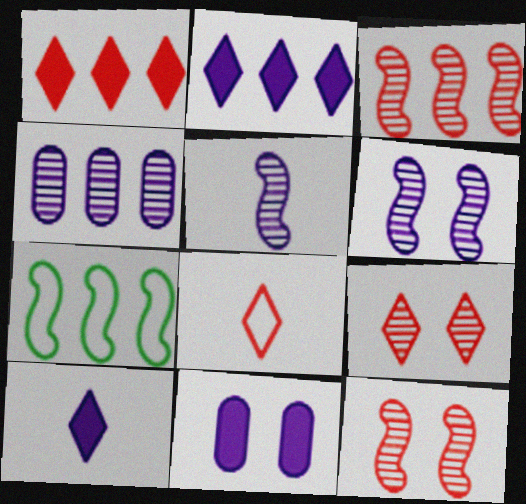[[1, 4, 7], 
[1, 8, 9]]